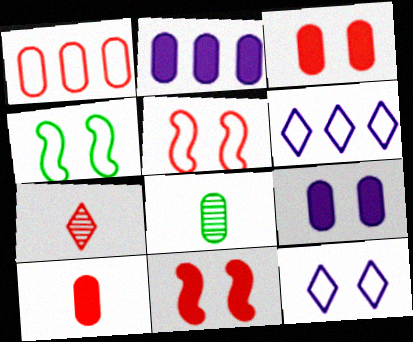[[1, 7, 11], 
[1, 8, 9], 
[2, 4, 7], 
[6, 8, 11]]